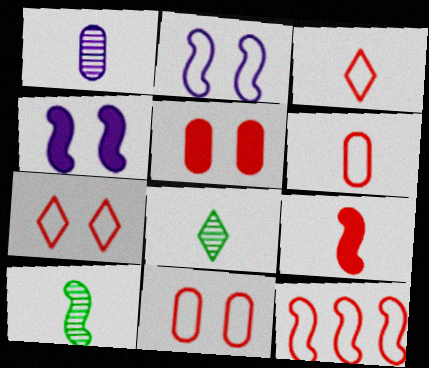[[3, 11, 12], 
[4, 10, 12], 
[6, 7, 12]]